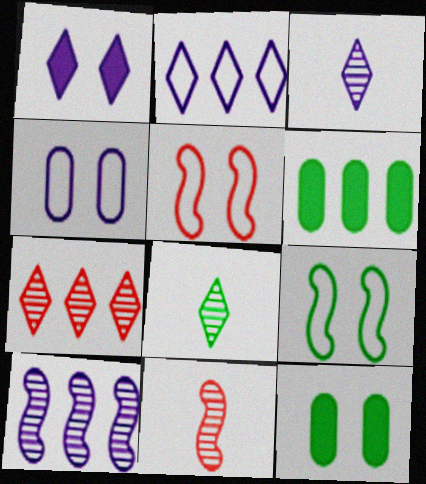[[1, 2, 3], 
[2, 11, 12], 
[3, 5, 6], 
[6, 8, 9]]